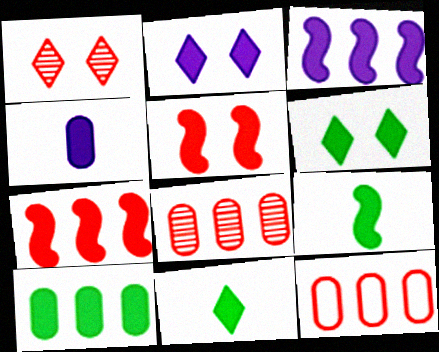[[2, 3, 4], 
[3, 5, 9], 
[4, 6, 7], 
[6, 9, 10]]